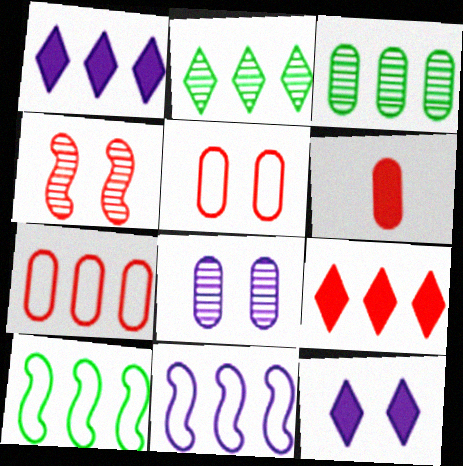[[3, 9, 11]]